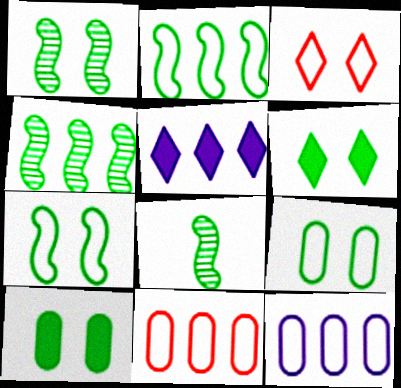[[1, 4, 8], 
[1, 6, 9], 
[4, 5, 11]]